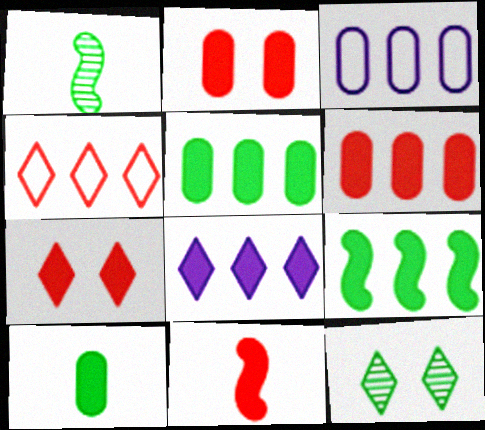[[1, 3, 7], 
[3, 11, 12], 
[6, 7, 11], 
[6, 8, 9]]